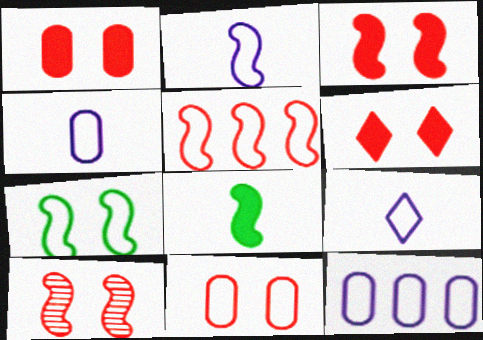[[1, 3, 6], 
[2, 4, 9], 
[2, 5, 7], 
[6, 10, 11]]